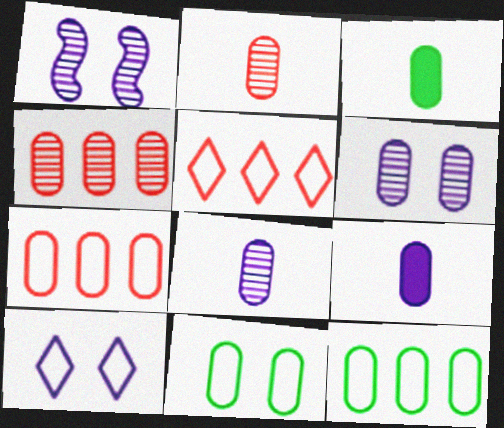[[1, 3, 5], 
[3, 6, 7], 
[4, 9, 11]]